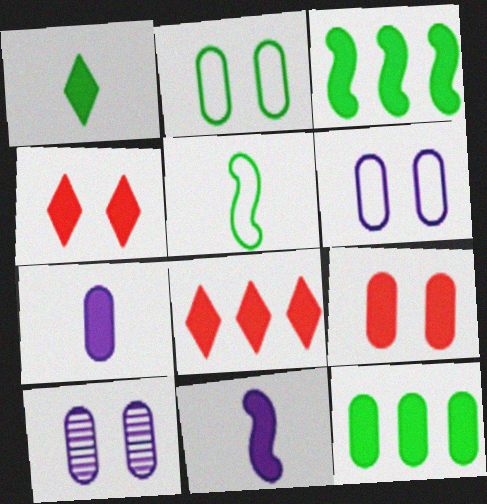[[2, 9, 10], 
[3, 4, 7], 
[4, 11, 12], 
[5, 8, 10], 
[7, 9, 12]]